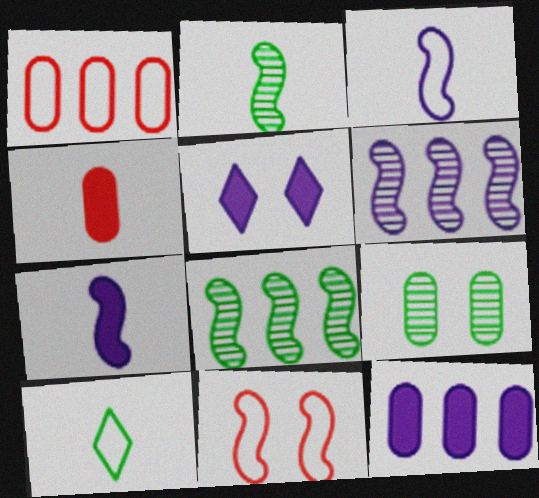[[1, 2, 5], 
[5, 7, 12], 
[5, 9, 11], 
[7, 8, 11]]